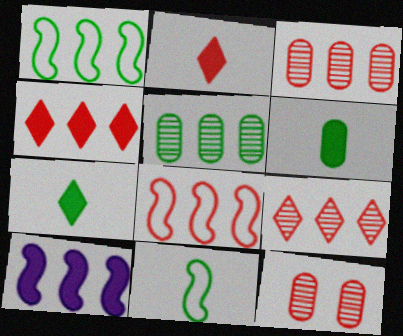[[2, 8, 12], 
[3, 4, 8]]